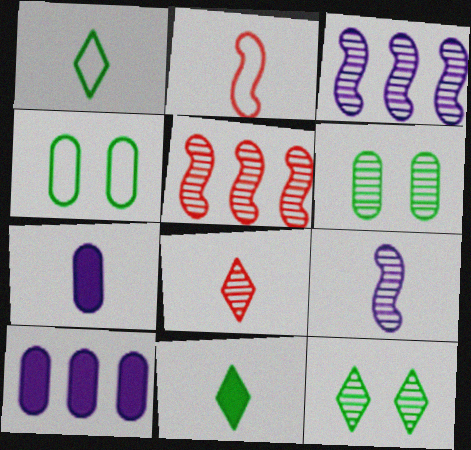[[2, 10, 12], 
[3, 6, 8]]